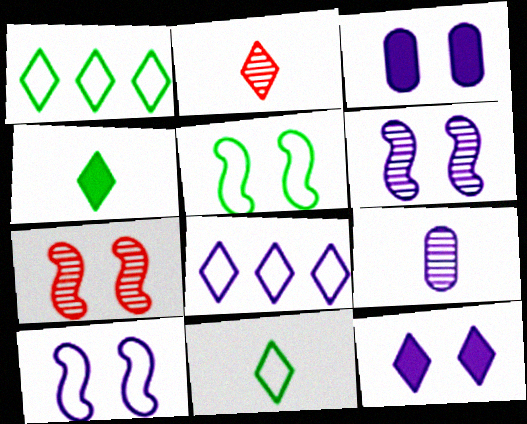[[1, 2, 12]]